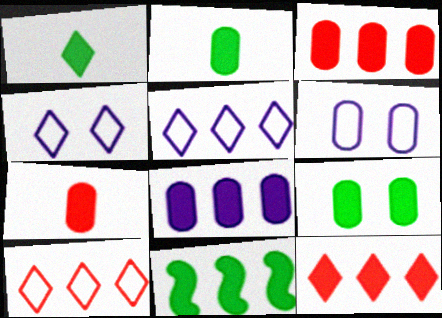[[1, 9, 11], 
[7, 8, 9], 
[8, 11, 12]]